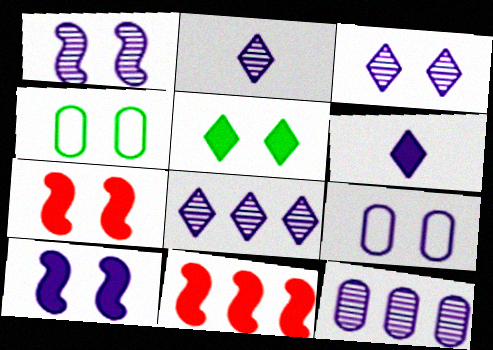[[1, 2, 12], 
[2, 3, 8], 
[2, 4, 11], 
[3, 4, 7], 
[3, 9, 10]]